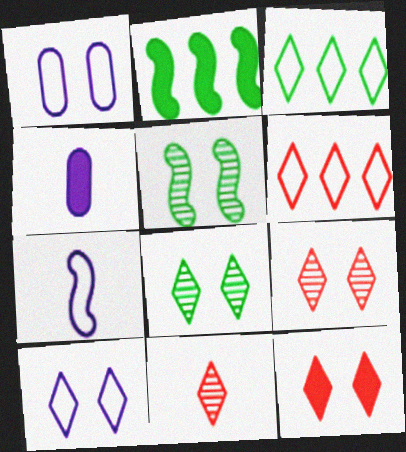[[1, 2, 11], 
[1, 5, 12], 
[2, 4, 12], 
[4, 5, 6], 
[6, 11, 12], 
[8, 10, 12]]